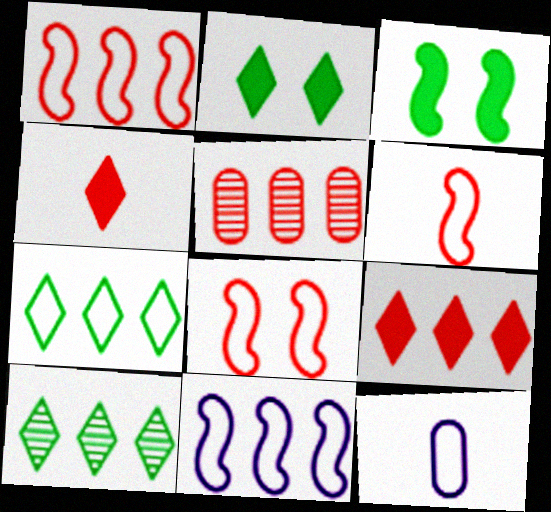[[1, 5, 9], 
[1, 6, 8], 
[4, 5, 8], 
[7, 8, 12]]